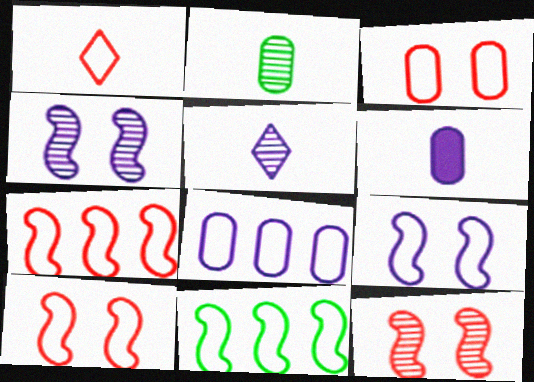[[1, 3, 7]]